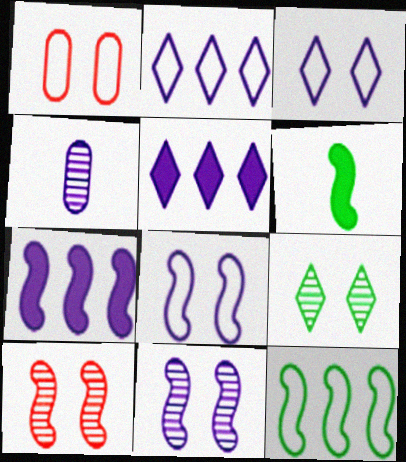[[3, 4, 7], 
[4, 5, 8]]